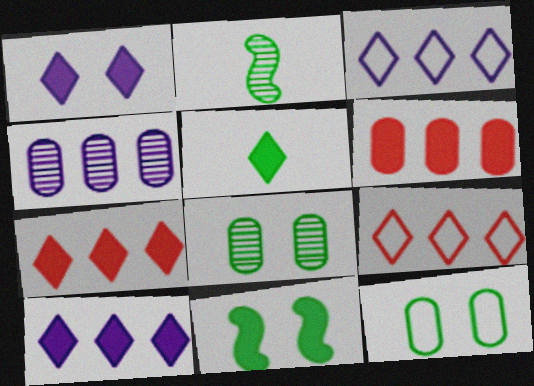[[1, 5, 7]]